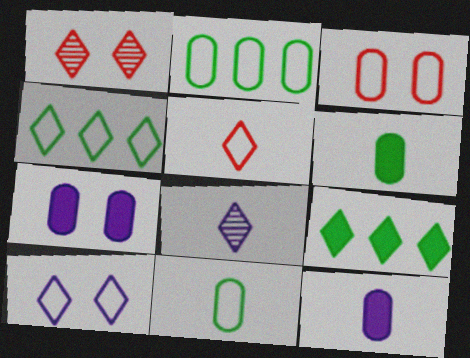[[4, 5, 10]]